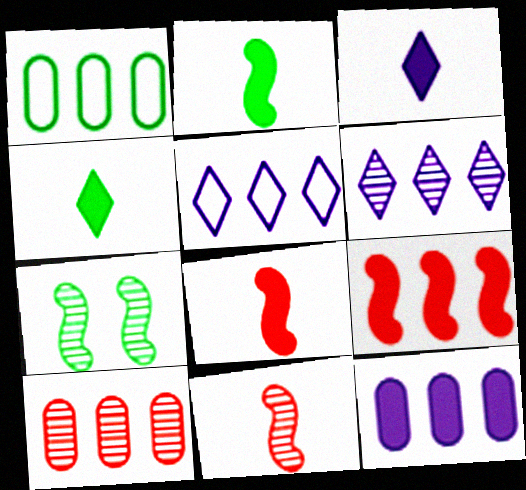[[1, 4, 7], 
[1, 6, 9], 
[1, 10, 12]]